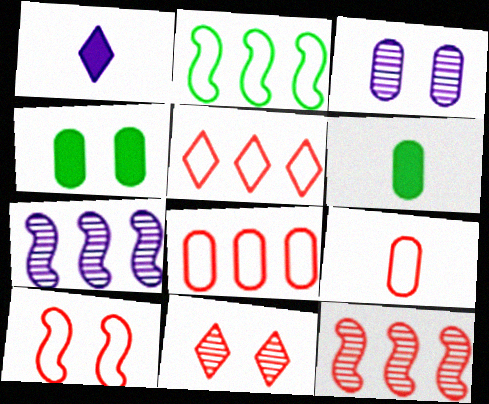[[3, 6, 8], 
[5, 9, 10]]